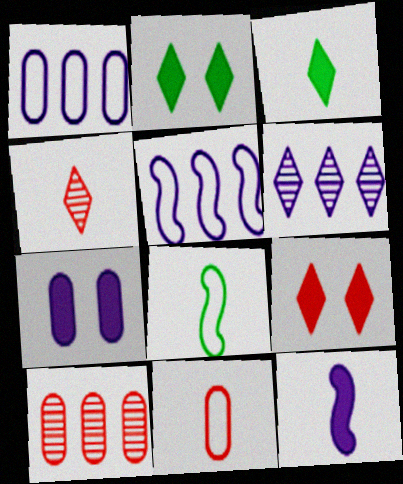[]